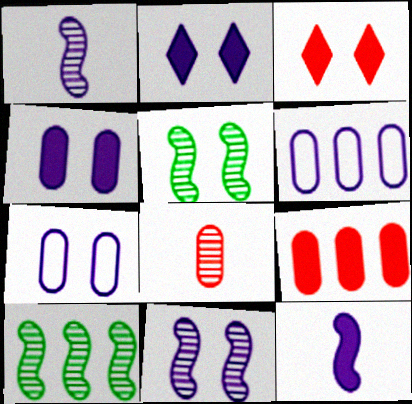[[1, 2, 6], 
[2, 7, 11], 
[3, 5, 7]]